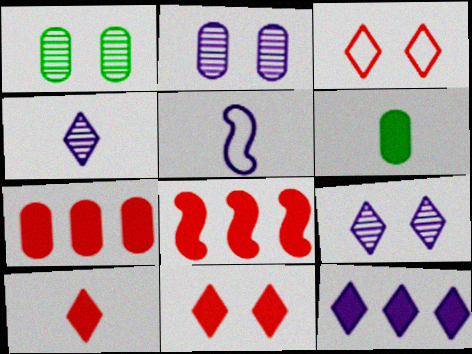[[2, 5, 12]]